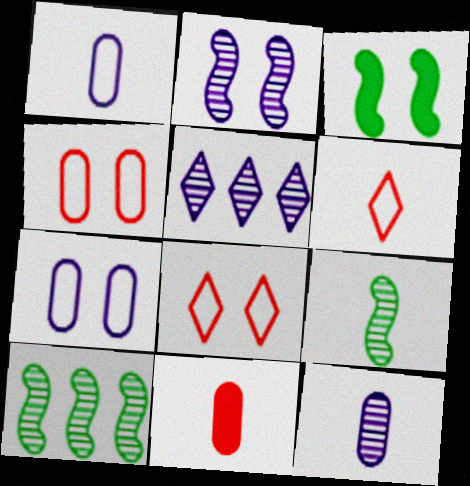[[2, 5, 12]]